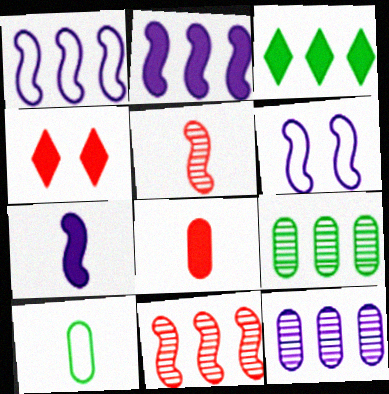[]